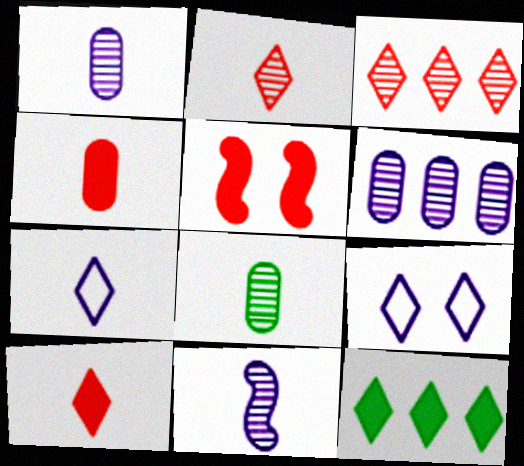[[2, 8, 11], 
[2, 9, 12]]